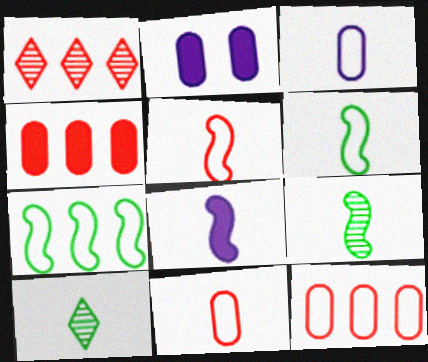[[1, 2, 6], 
[5, 8, 9], 
[8, 10, 11]]